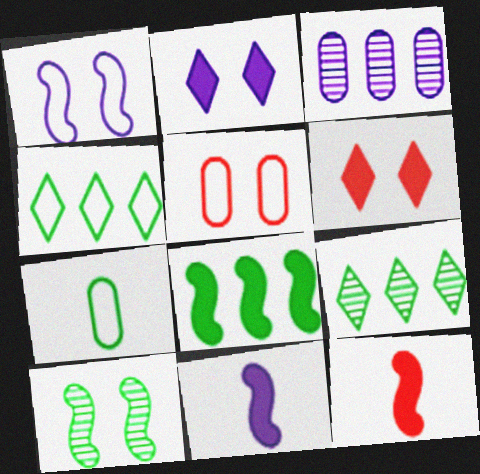[[2, 5, 10], 
[5, 9, 11]]